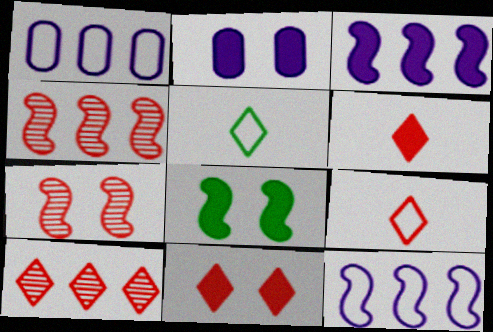[[2, 4, 5], 
[2, 8, 11], 
[9, 10, 11]]